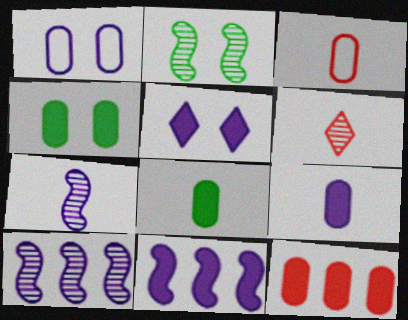[[4, 9, 12], 
[5, 9, 11]]